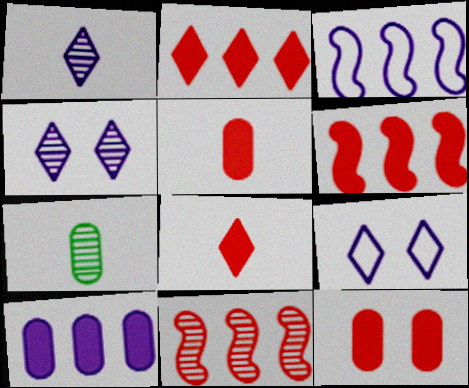[[4, 7, 11], 
[6, 7, 9], 
[6, 8, 12]]